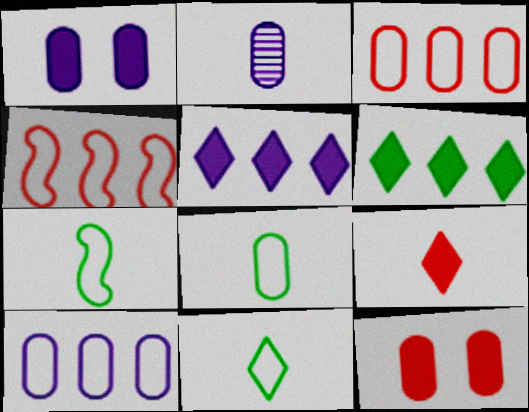[[1, 2, 10], 
[2, 7, 9], 
[7, 8, 11]]